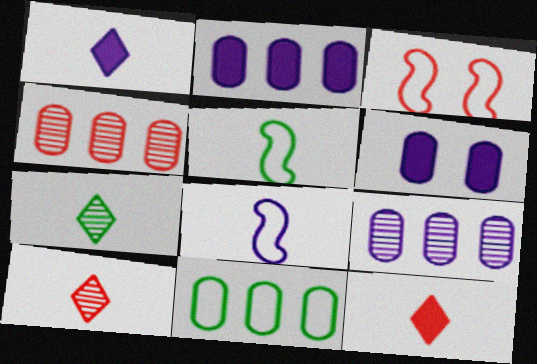[[2, 3, 7], 
[2, 4, 11], 
[3, 4, 12]]